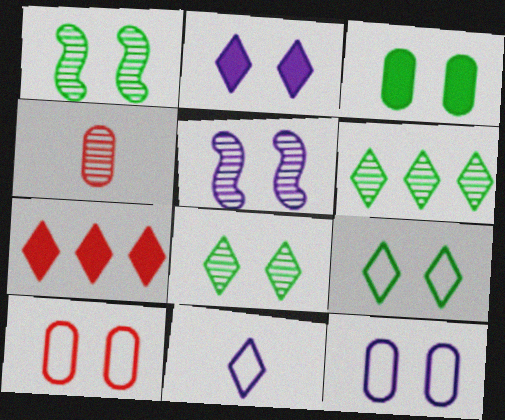[[1, 2, 10], 
[1, 3, 9], 
[2, 5, 12], 
[4, 5, 6], 
[7, 8, 11]]